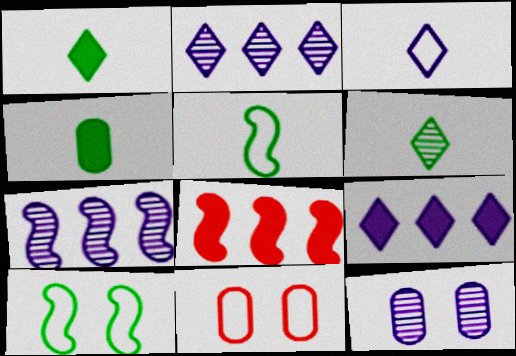[[1, 7, 11], 
[4, 5, 6]]